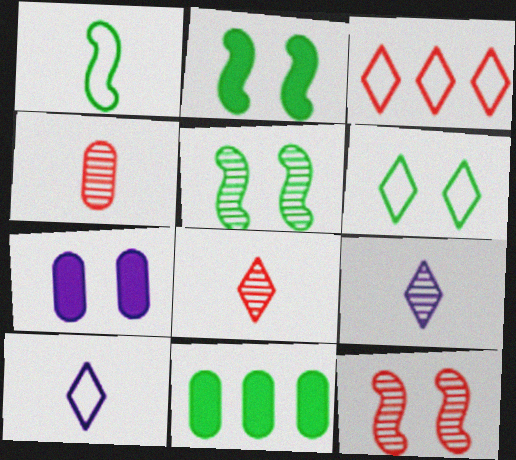[[3, 6, 10], 
[6, 7, 12], 
[10, 11, 12]]